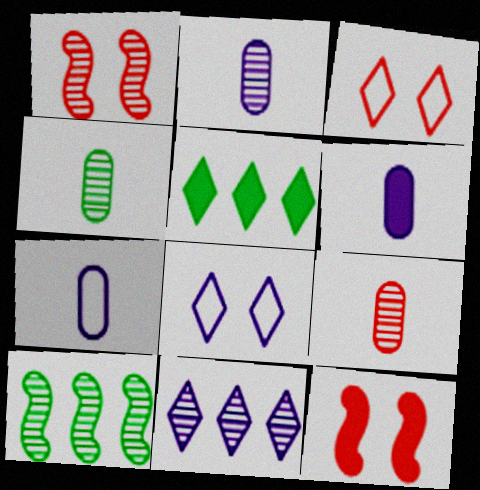[[1, 4, 11], 
[1, 5, 7], 
[2, 4, 9], 
[2, 6, 7], 
[3, 6, 10], 
[5, 6, 12]]